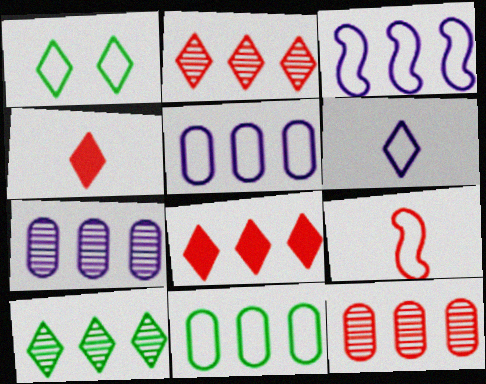[[1, 5, 9]]